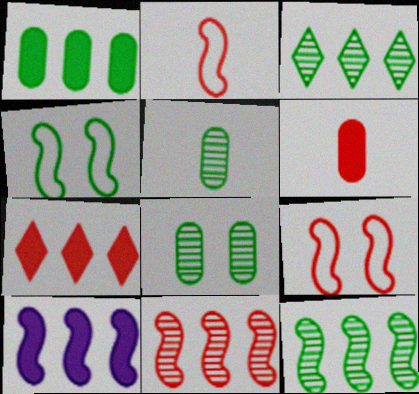[[1, 7, 10]]